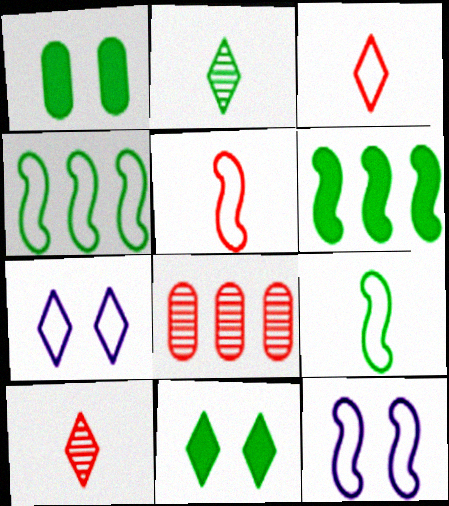[[1, 2, 4], 
[4, 5, 12]]